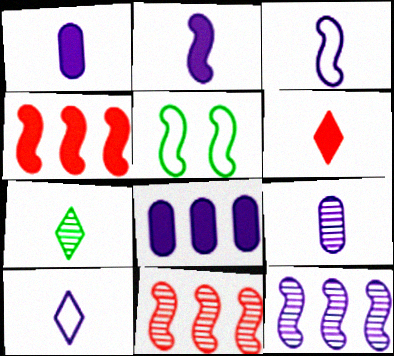[[2, 5, 11], 
[2, 9, 10], 
[6, 7, 10]]